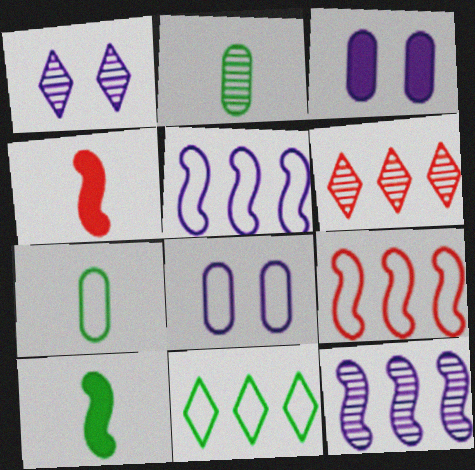[[6, 8, 10]]